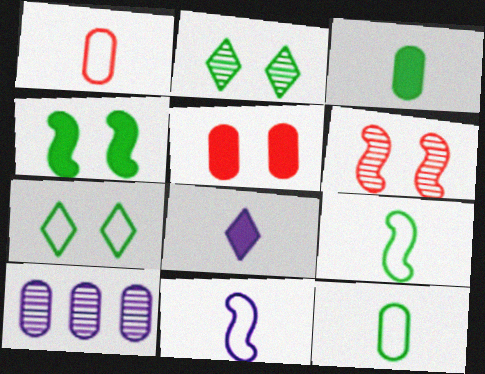[[5, 10, 12]]